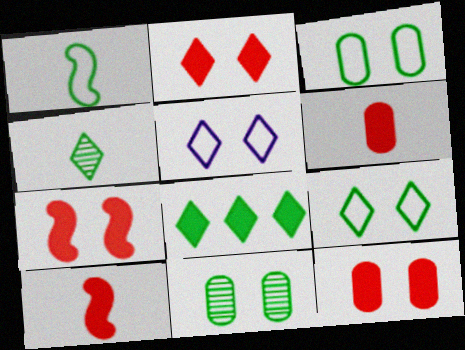[[1, 8, 11], 
[2, 7, 12], 
[4, 8, 9], 
[5, 7, 11]]